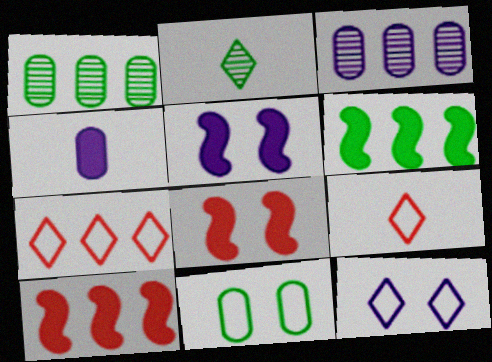[[1, 5, 9], 
[2, 6, 11], 
[3, 6, 7]]